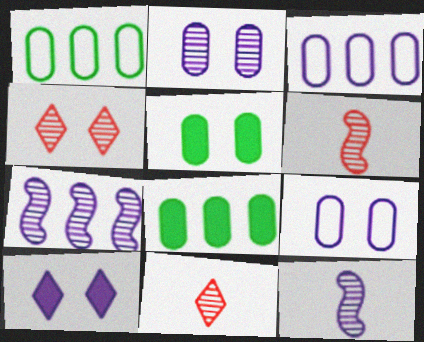[[1, 6, 10], 
[3, 10, 12]]